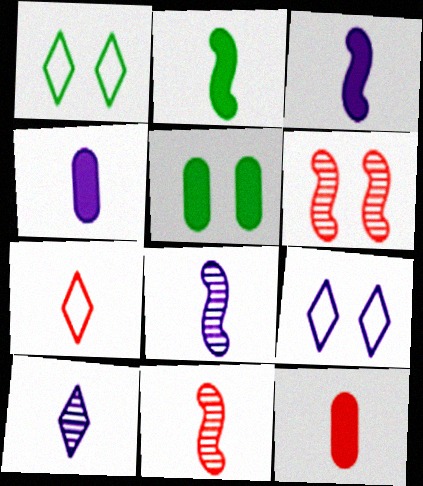[[5, 6, 9], 
[7, 11, 12]]